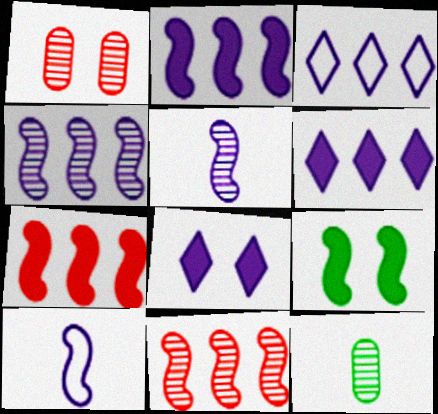[[9, 10, 11]]